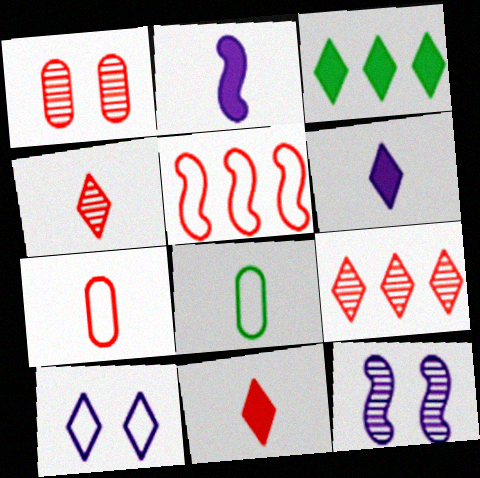[[1, 5, 11], 
[2, 4, 8], 
[3, 4, 10], 
[3, 7, 12], 
[5, 8, 10]]